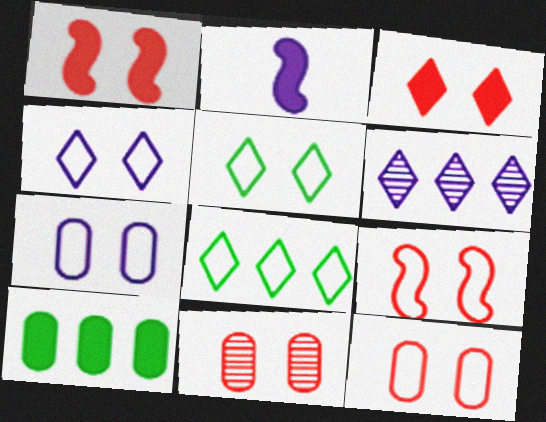[[2, 3, 10], 
[2, 6, 7], 
[2, 8, 11], 
[3, 9, 11], 
[5, 7, 9]]